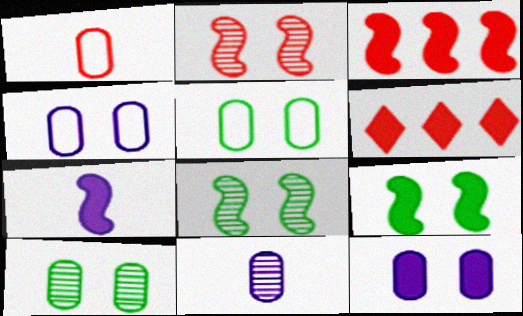[[1, 2, 6], 
[3, 7, 9]]